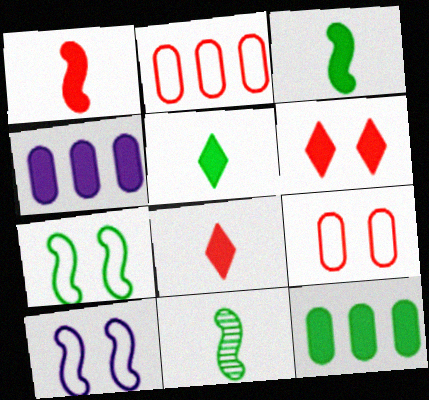[[3, 4, 6]]